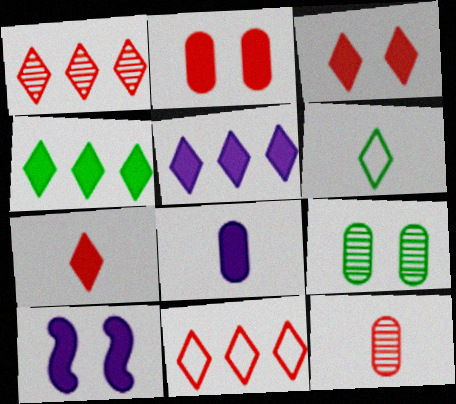[[5, 8, 10]]